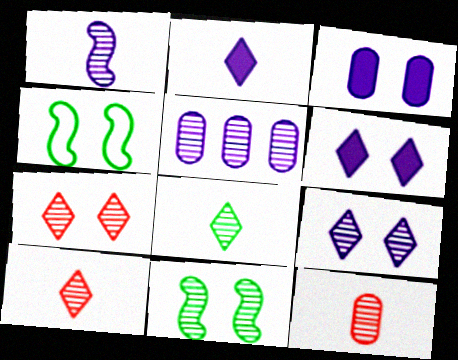[[1, 5, 9], 
[1, 8, 12], 
[3, 4, 7], 
[5, 10, 11]]